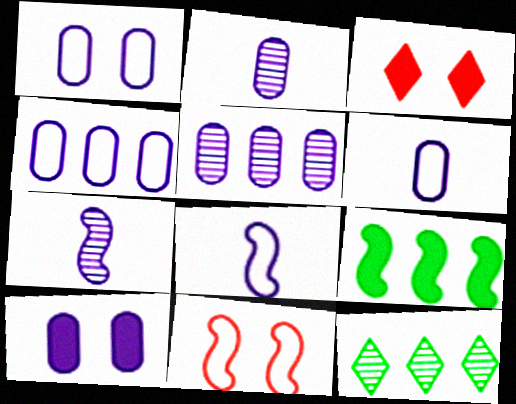[[1, 4, 6], 
[2, 4, 10], 
[5, 6, 10], 
[7, 9, 11]]